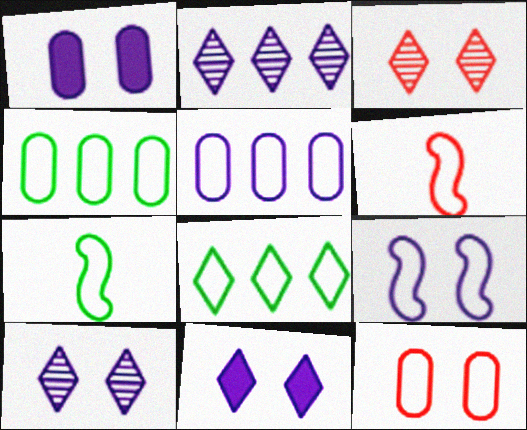[[1, 9, 10]]